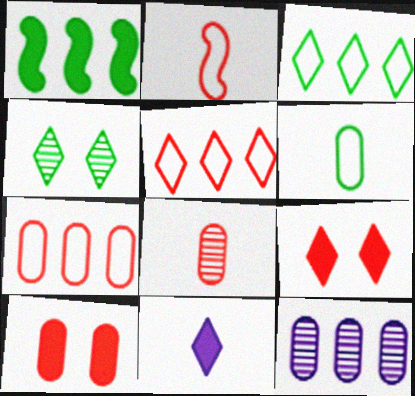[[1, 4, 6], 
[1, 5, 12], 
[1, 10, 11], 
[4, 5, 11], 
[6, 10, 12], 
[7, 8, 10]]